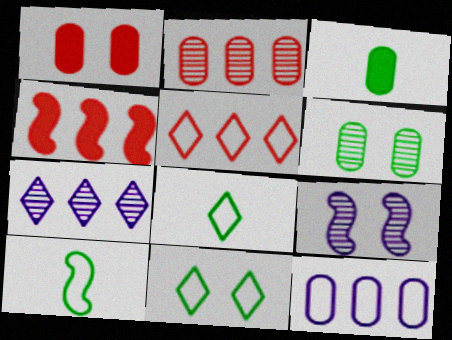[[1, 7, 10], 
[1, 9, 11], 
[2, 4, 5], 
[3, 5, 9], 
[4, 9, 10]]